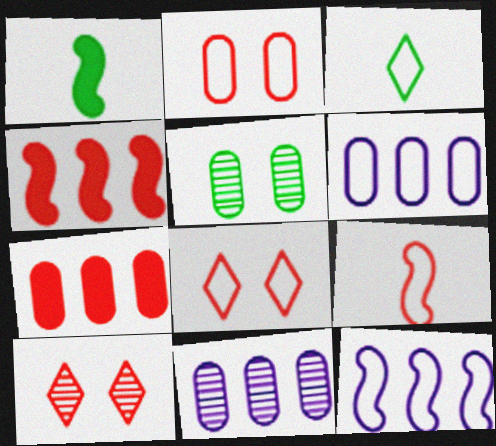[[1, 6, 10], 
[1, 8, 11], 
[2, 3, 12], 
[7, 9, 10]]